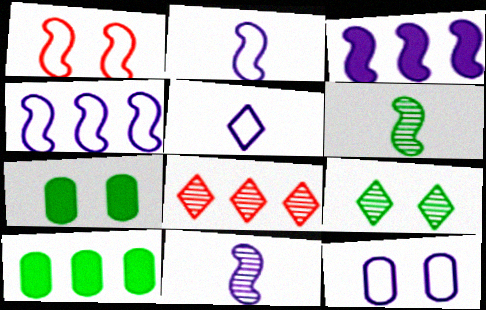[[1, 3, 6], 
[2, 7, 8], 
[4, 5, 12], 
[4, 8, 10]]